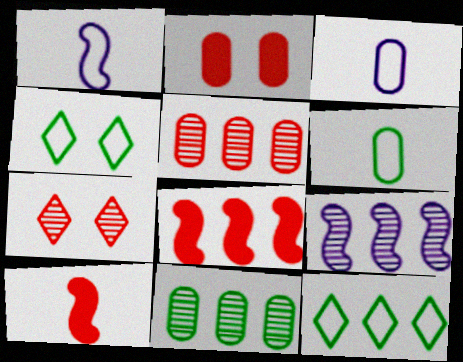[[2, 3, 11]]